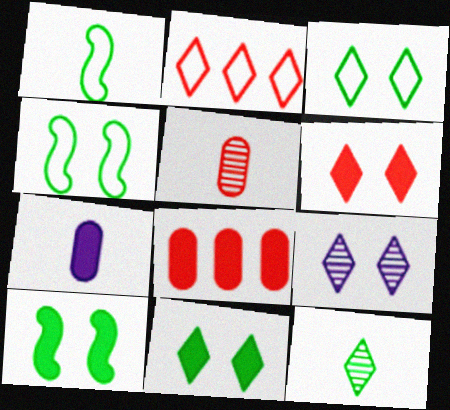[[1, 8, 9], 
[3, 6, 9]]